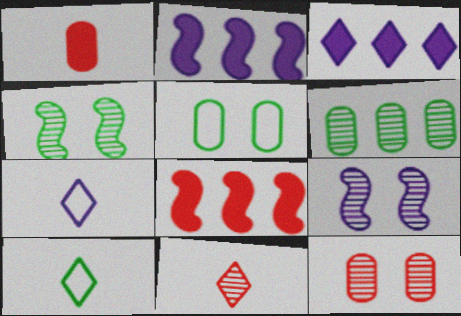[[2, 5, 11], 
[2, 10, 12], 
[6, 9, 11]]